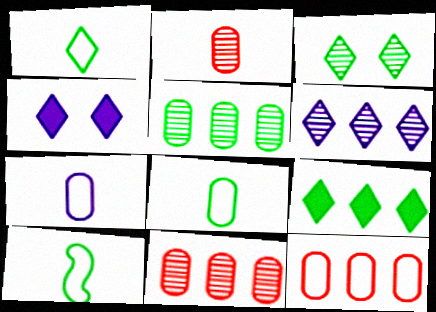[[1, 3, 9], 
[1, 8, 10], 
[4, 10, 11]]